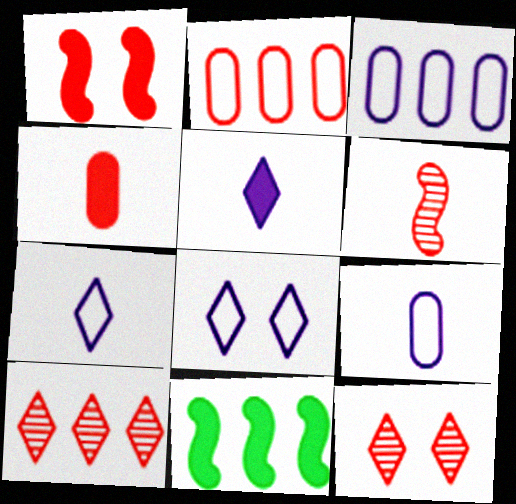[[3, 10, 11], 
[9, 11, 12]]